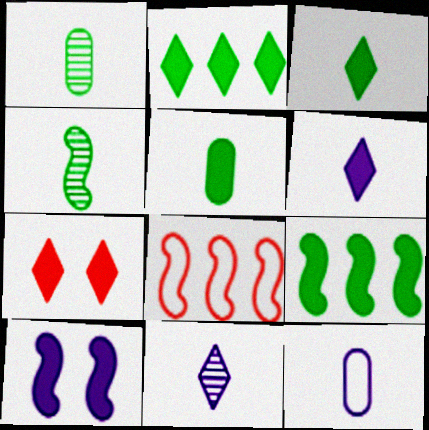[[2, 6, 7], 
[4, 8, 10]]